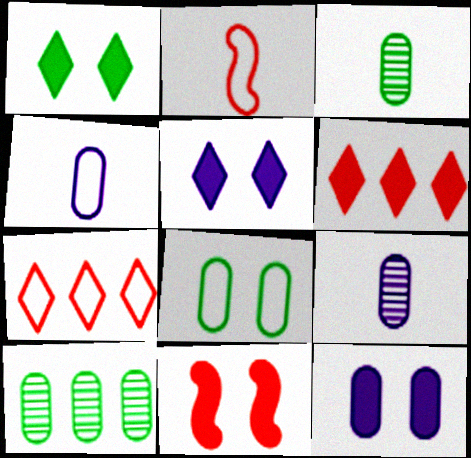[[1, 11, 12], 
[2, 5, 10]]